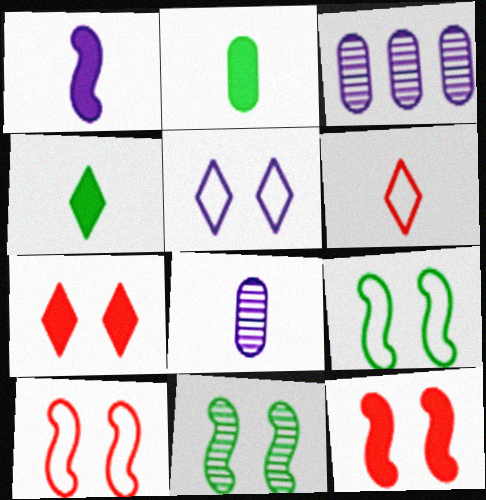[[1, 3, 5], 
[3, 4, 10]]